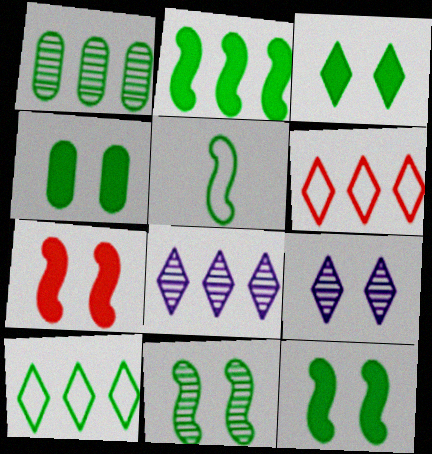[[1, 2, 10], 
[1, 3, 5], 
[2, 5, 11], 
[3, 4, 12]]